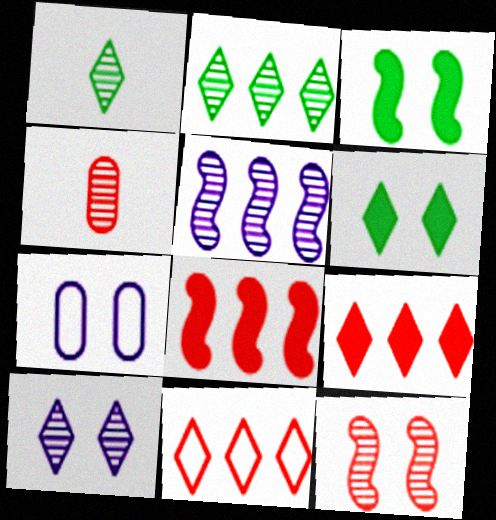[[1, 7, 8], 
[6, 7, 12]]